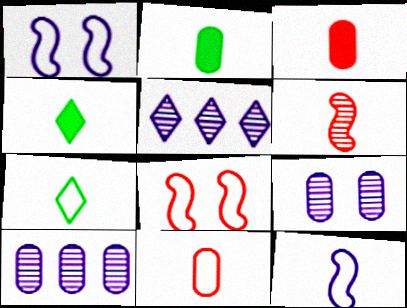[[2, 5, 8], 
[4, 8, 10], 
[7, 11, 12]]